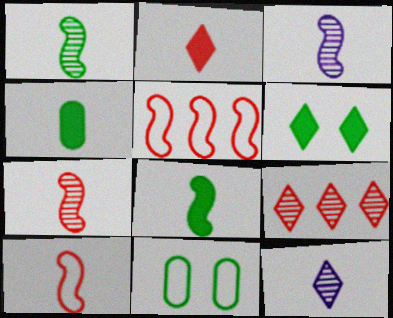[[1, 3, 7], 
[3, 8, 10], 
[4, 10, 12]]